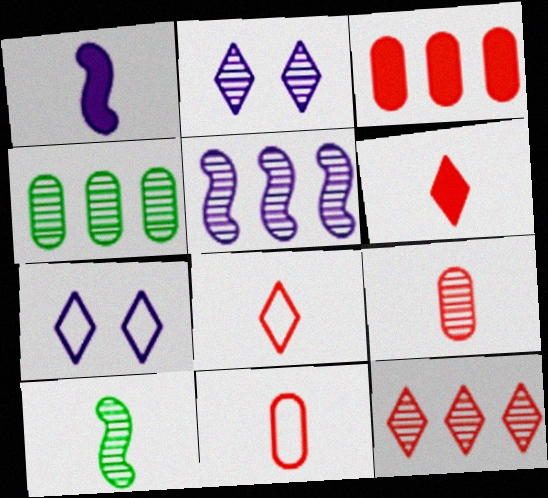[[3, 7, 10], 
[4, 5, 12]]